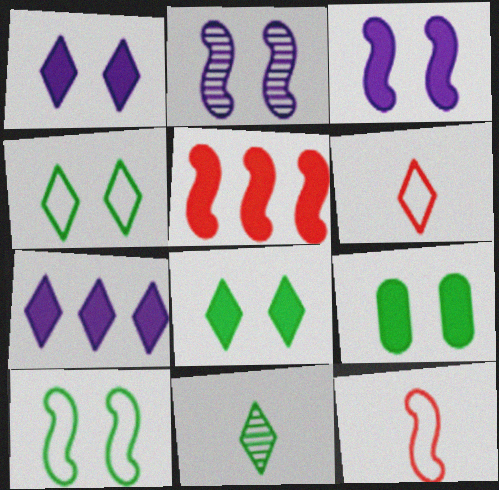[]